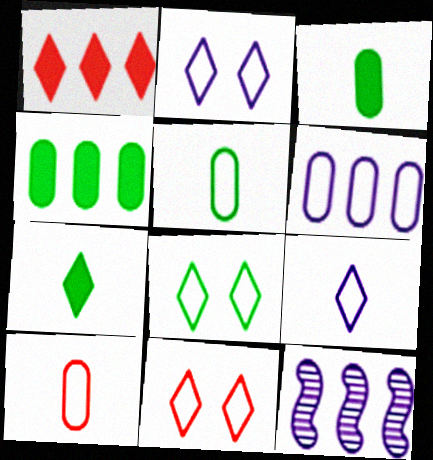[[2, 8, 11], 
[3, 11, 12]]